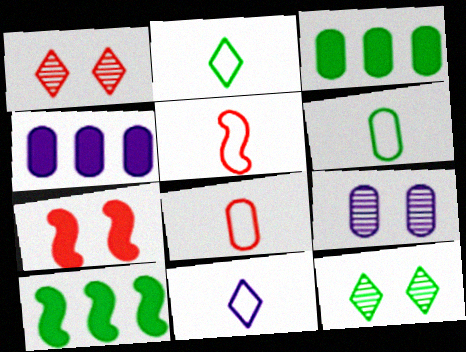[[3, 8, 9], 
[4, 5, 12], 
[5, 6, 11], 
[6, 10, 12]]